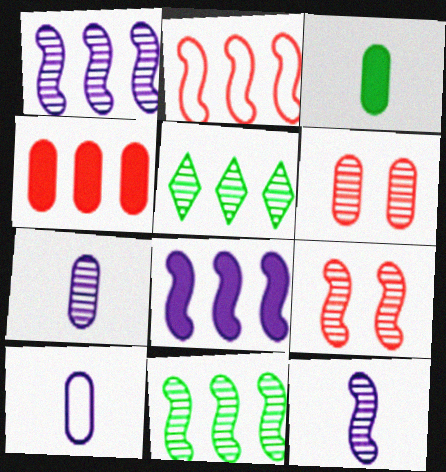[[2, 8, 11], 
[5, 6, 12], 
[5, 7, 9], 
[9, 11, 12]]